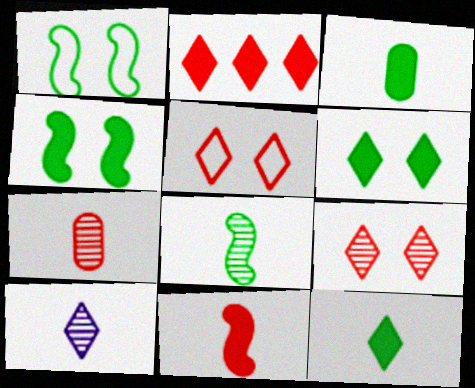[[7, 8, 10]]